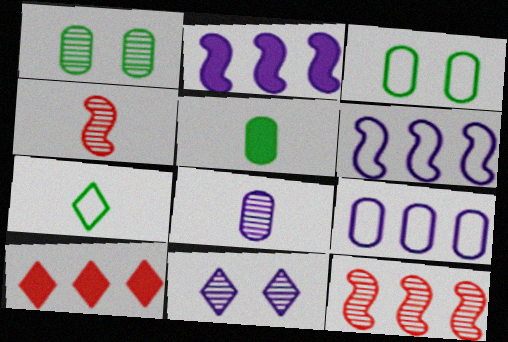[[7, 10, 11]]